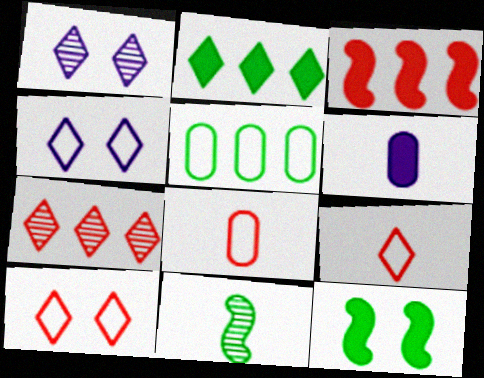[[1, 2, 9], 
[6, 9, 11]]